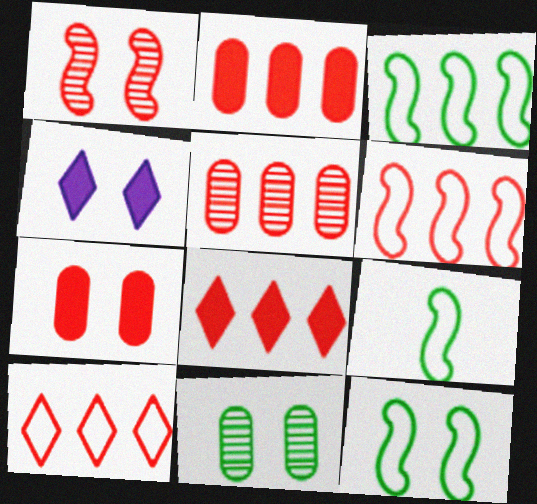[[3, 9, 12], 
[4, 5, 9], 
[5, 6, 8]]